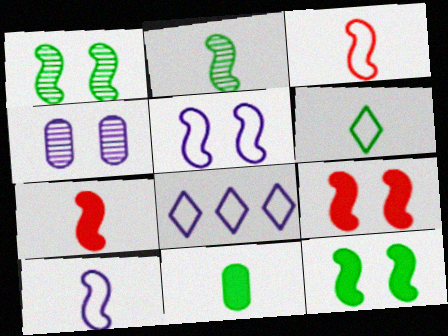[[1, 5, 9], 
[2, 6, 11], 
[2, 7, 10]]